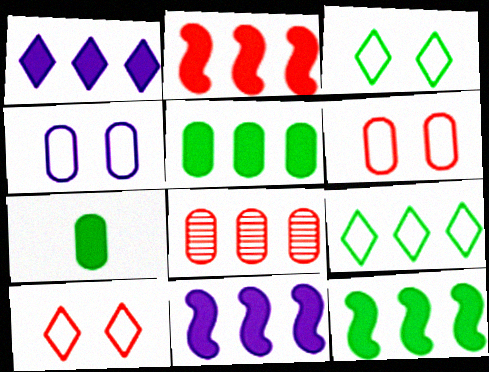[[1, 2, 5], 
[2, 11, 12], 
[4, 7, 8], 
[8, 9, 11]]